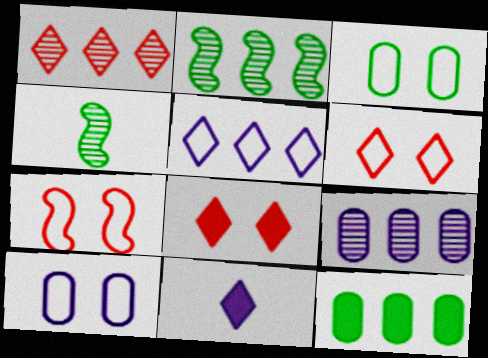[[1, 2, 9]]